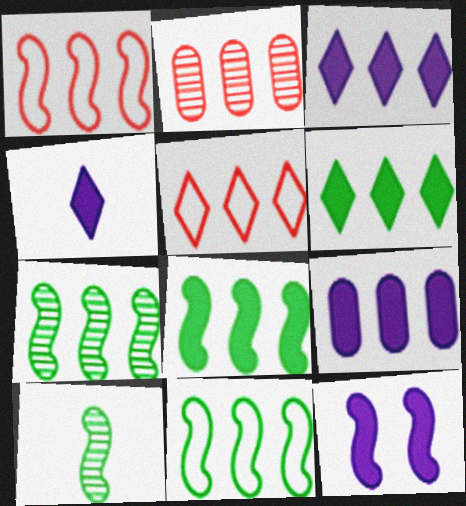[[1, 10, 12], 
[2, 3, 11], 
[4, 9, 12], 
[5, 7, 9], 
[7, 8, 11]]